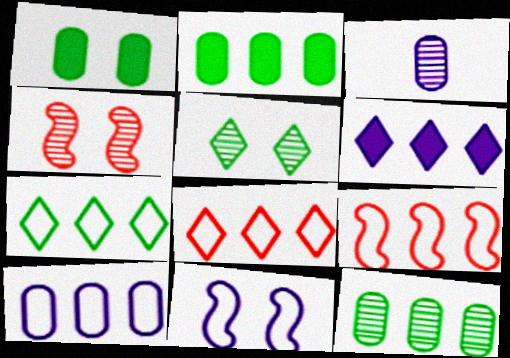[[3, 6, 11], 
[6, 9, 12], 
[7, 9, 10]]